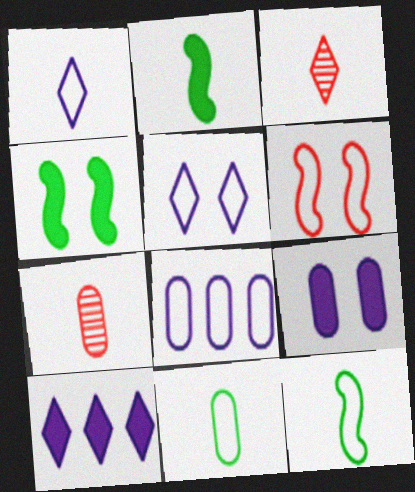[[1, 2, 7], 
[3, 4, 8]]